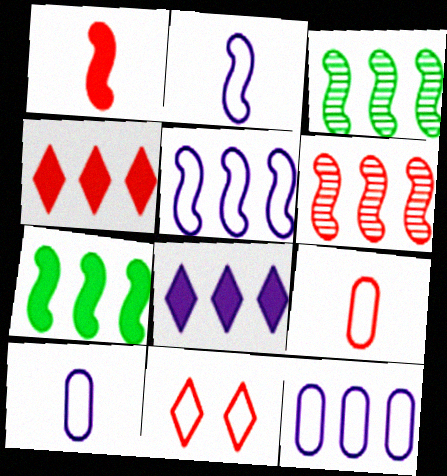[[3, 4, 12], 
[5, 6, 7]]